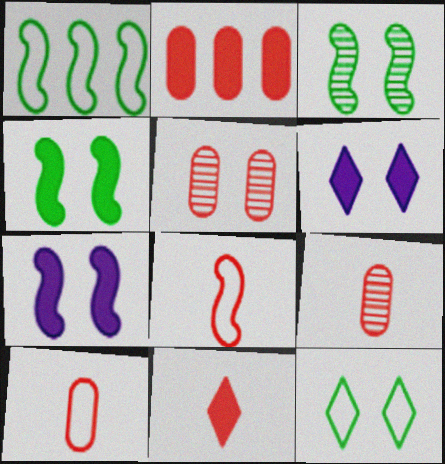[[1, 6, 9], 
[2, 5, 10], 
[5, 7, 12], 
[8, 9, 11]]